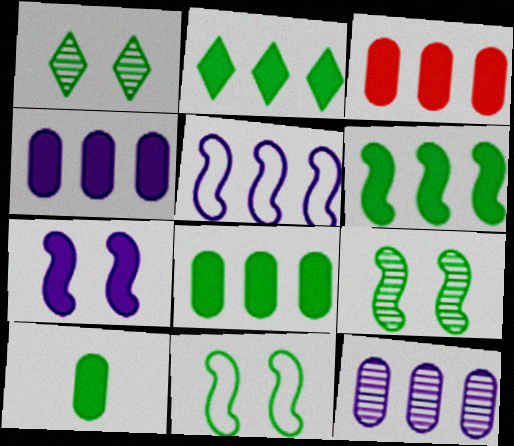[[2, 6, 8], 
[3, 4, 8]]